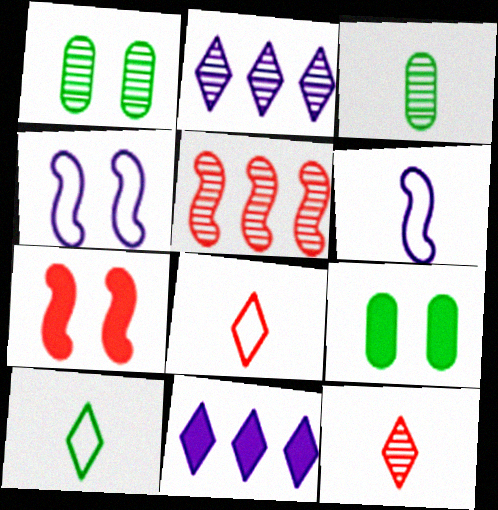[]